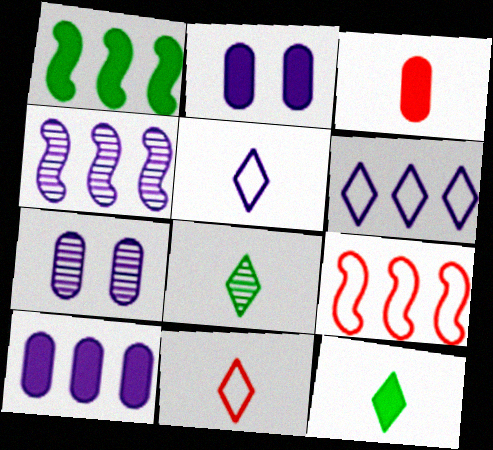[[1, 4, 9], 
[1, 7, 11], 
[2, 4, 5], 
[2, 8, 9], 
[4, 6, 10], 
[7, 9, 12]]